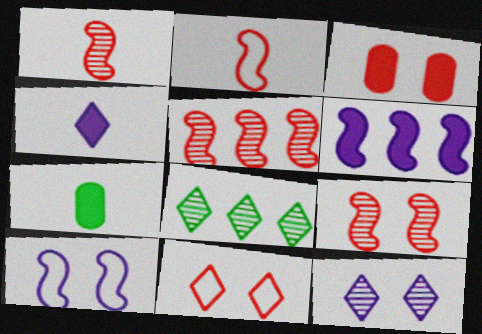[[1, 5, 9], 
[3, 9, 11], 
[4, 8, 11]]